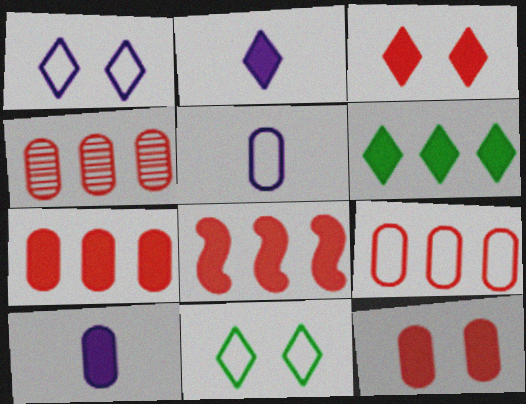[[2, 3, 6], 
[4, 7, 9]]